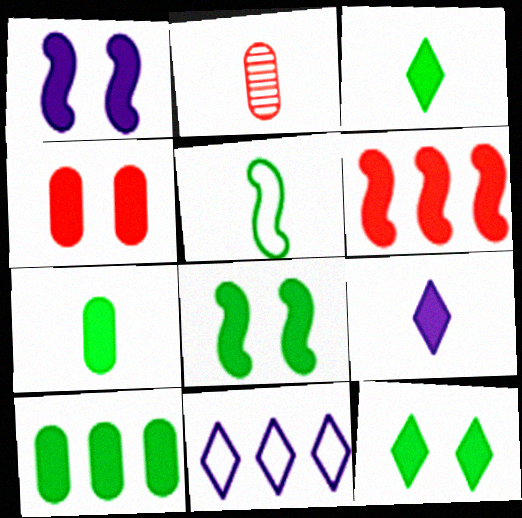[[1, 4, 12], 
[2, 5, 9], 
[2, 8, 11], 
[3, 8, 10]]